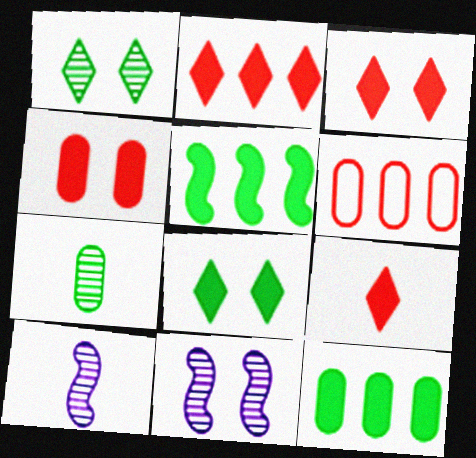[[2, 3, 9], 
[6, 8, 10]]